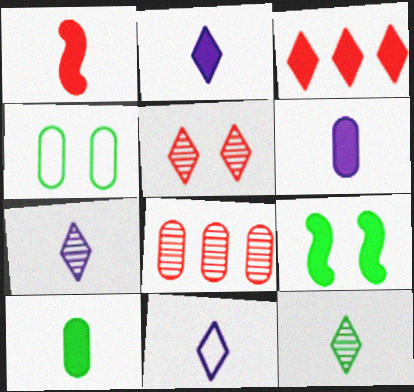[[1, 2, 10], 
[2, 7, 11], 
[3, 6, 9], 
[4, 6, 8], 
[8, 9, 11]]